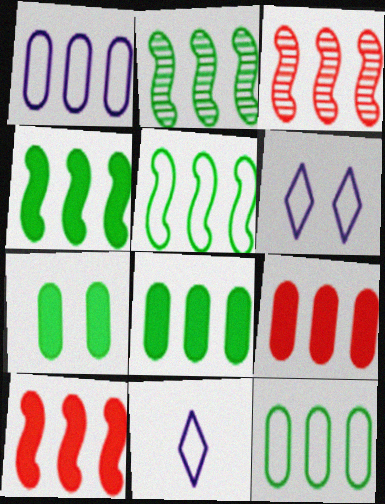[[2, 4, 5], 
[3, 7, 11]]